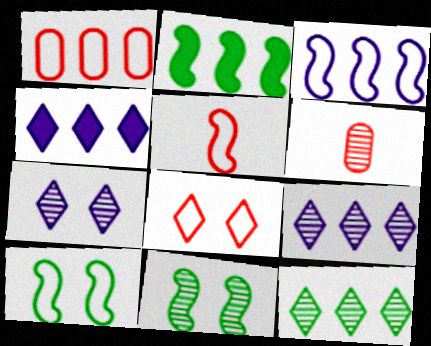[[1, 2, 9], 
[1, 5, 8], 
[3, 5, 10], 
[4, 6, 10], 
[6, 9, 11]]